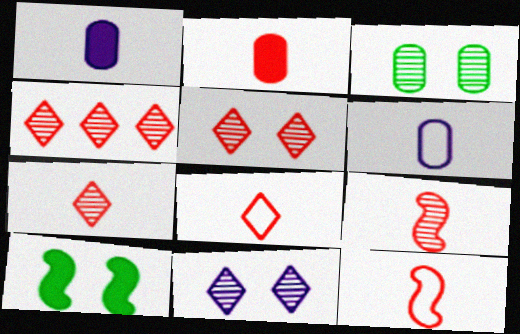[[2, 7, 12], 
[2, 8, 9], 
[4, 5, 7], 
[4, 6, 10]]